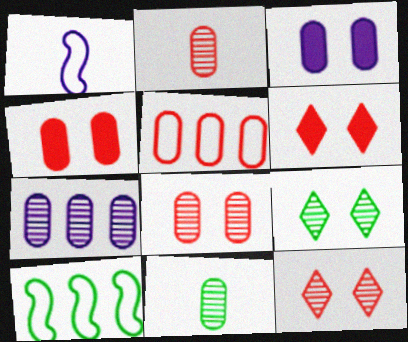[[2, 4, 5], 
[3, 5, 11], 
[7, 8, 11]]